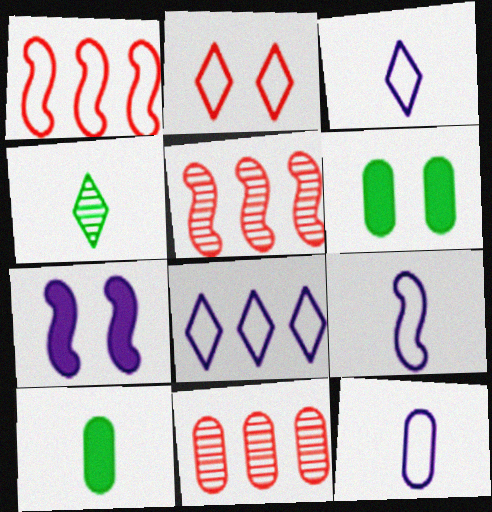[[3, 5, 6], 
[3, 9, 12], 
[6, 11, 12]]